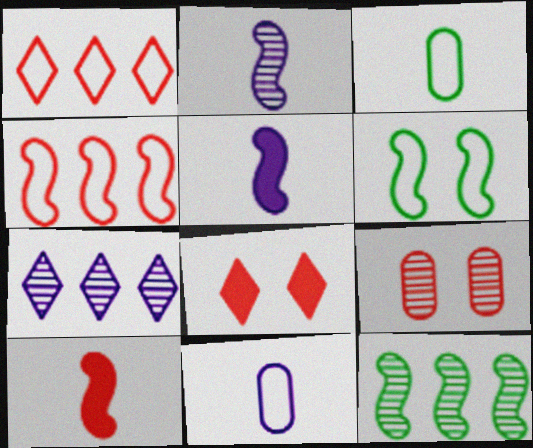[[1, 6, 11], 
[1, 9, 10], 
[8, 11, 12]]